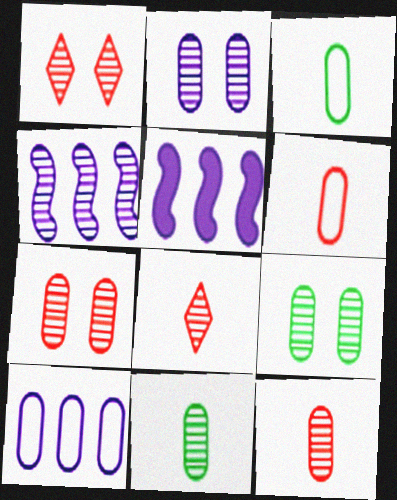[[1, 3, 5], 
[1, 4, 11], 
[2, 7, 9], 
[4, 8, 9]]